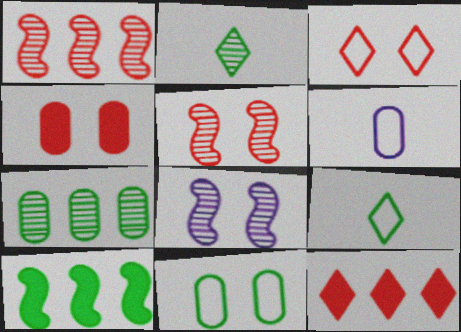[[2, 10, 11], 
[3, 4, 5], 
[4, 6, 7]]